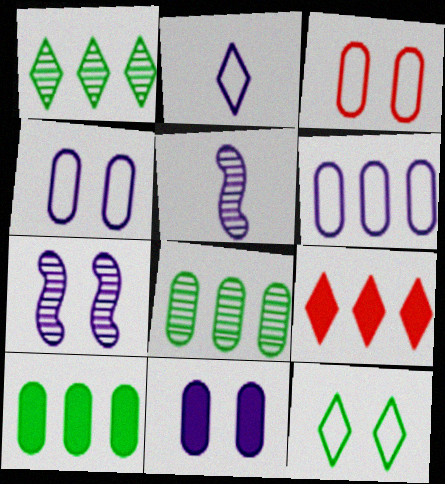[]